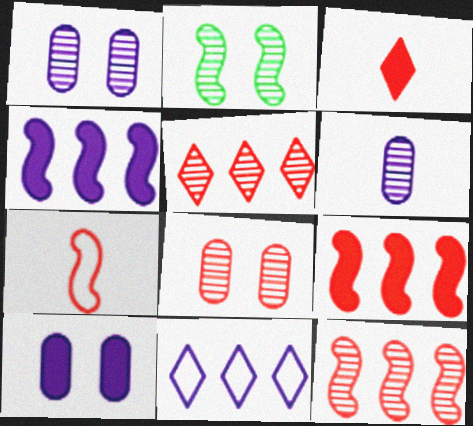[[2, 4, 7], 
[2, 5, 6]]